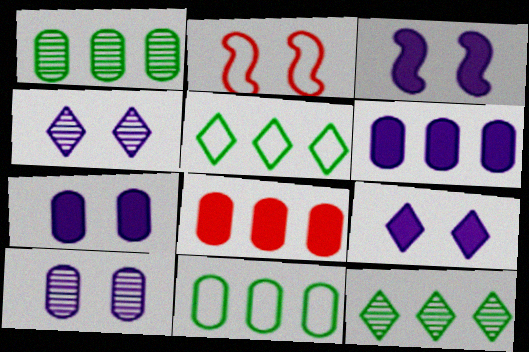[[3, 7, 9]]